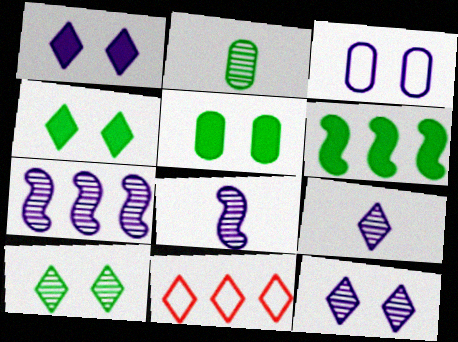[[4, 9, 11], 
[5, 8, 11]]